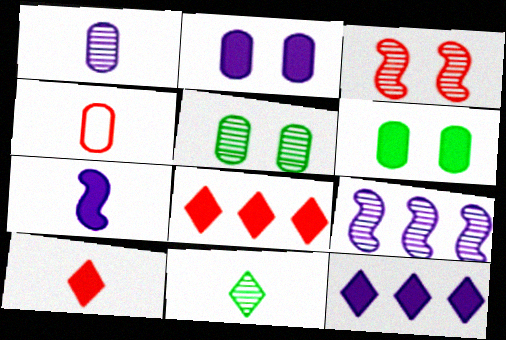[[2, 7, 12], 
[3, 4, 8], 
[4, 7, 11], 
[6, 7, 8]]